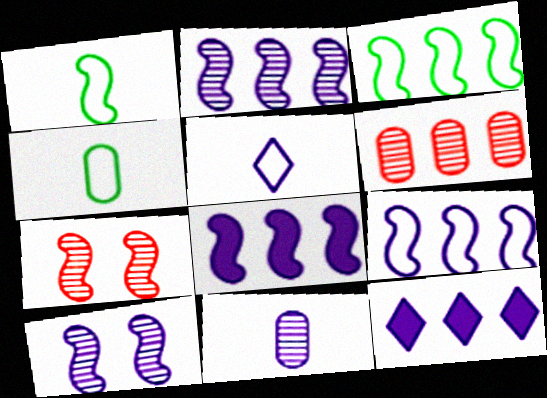[[1, 7, 8], 
[2, 8, 9], 
[3, 6, 12], 
[4, 7, 12]]